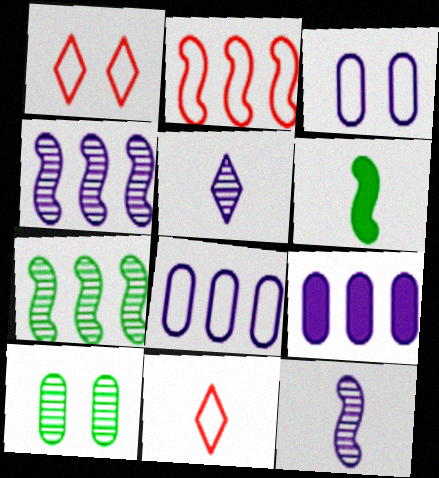[]